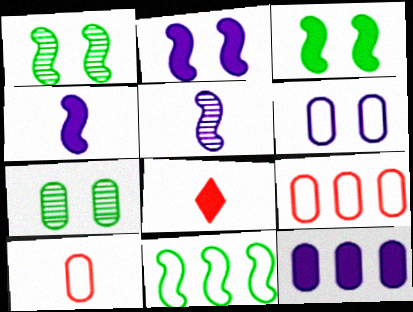[[3, 8, 12], 
[7, 10, 12]]